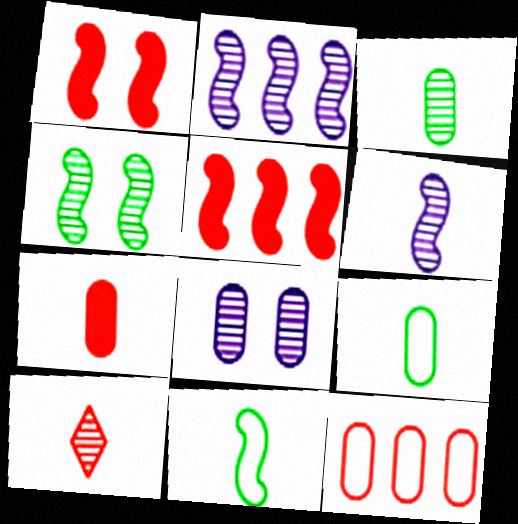[[1, 2, 11], 
[1, 10, 12], 
[3, 6, 10]]